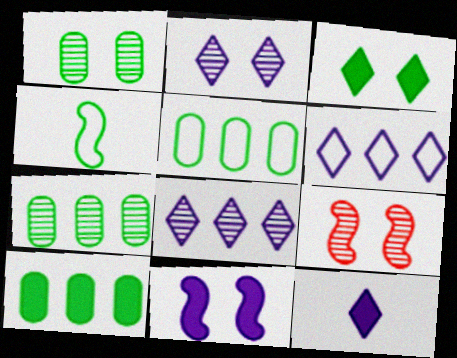[[1, 2, 9], 
[2, 6, 12], 
[3, 4, 7], 
[5, 7, 10], 
[5, 9, 12]]